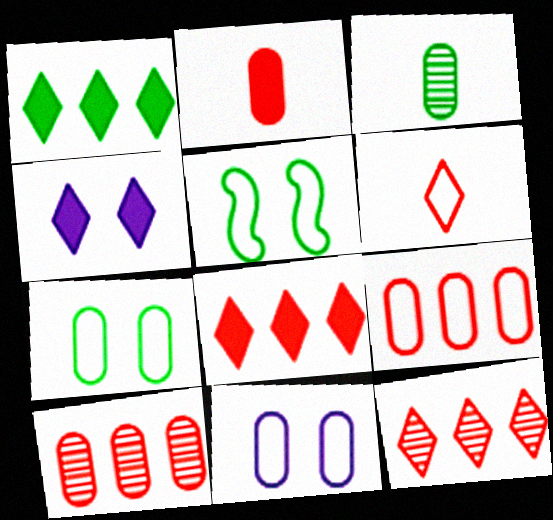[[1, 3, 5]]